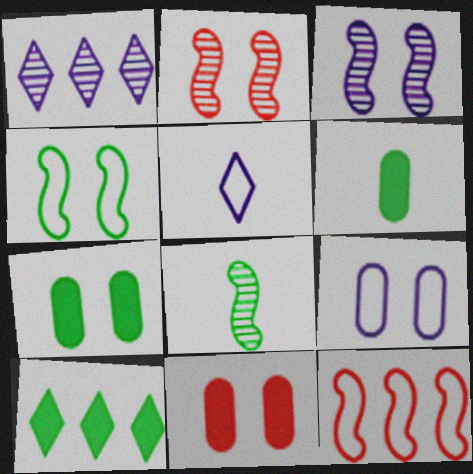[]